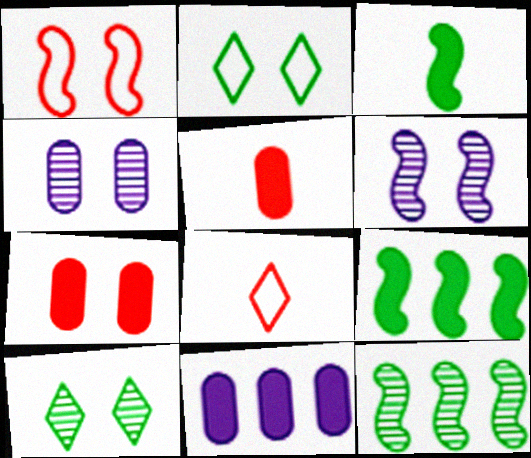[[2, 6, 7], 
[4, 8, 9]]